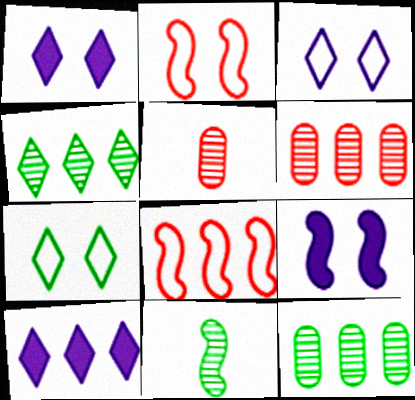[[8, 9, 11], 
[8, 10, 12]]